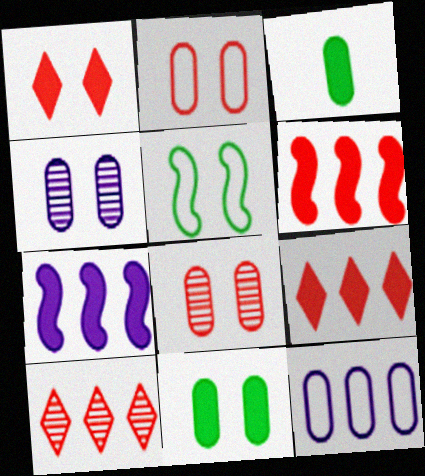[[1, 3, 7], 
[1, 4, 5], 
[2, 4, 11], 
[3, 8, 12]]